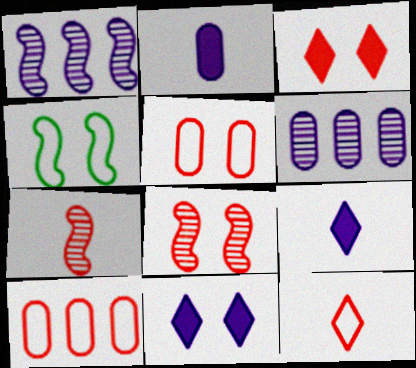[[3, 5, 8], 
[3, 7, 10]]